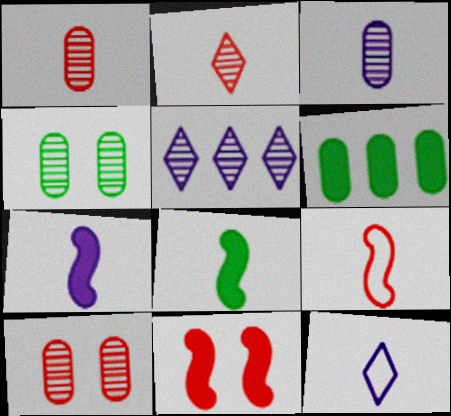[[1, 8, 12], 
[3, 7, 12]]